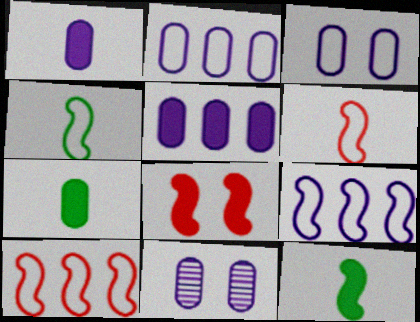[[1, 2, 11]]